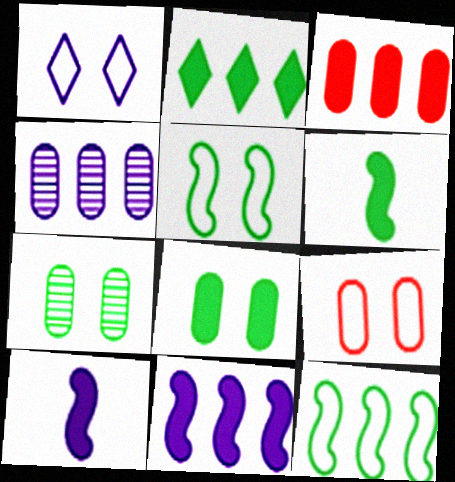[[1, 4, 10], 
[1, 5, 9], 
[2, 3, 11], 
[2, 6, 8]]